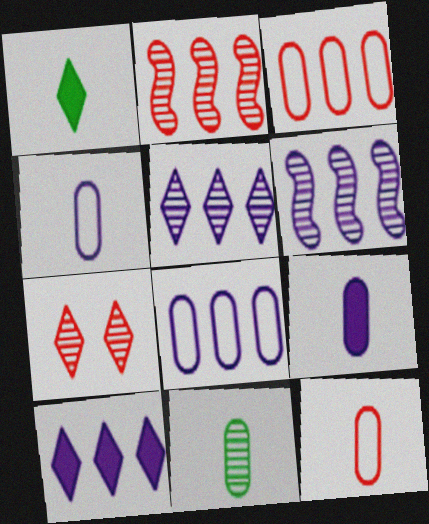[[6, 7, 11], 
[6, 8, 10], 
[9, 11, 12]]